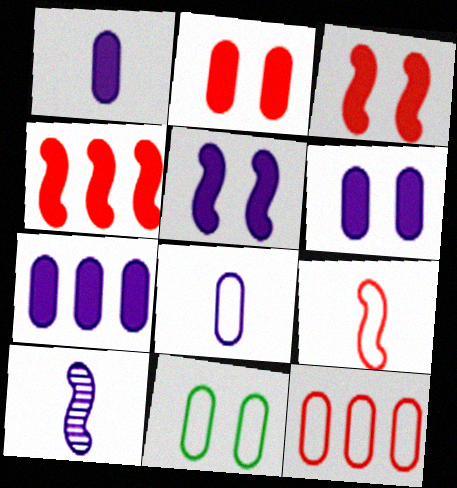[[1, 6, 7], 
[8, 11, 12]]